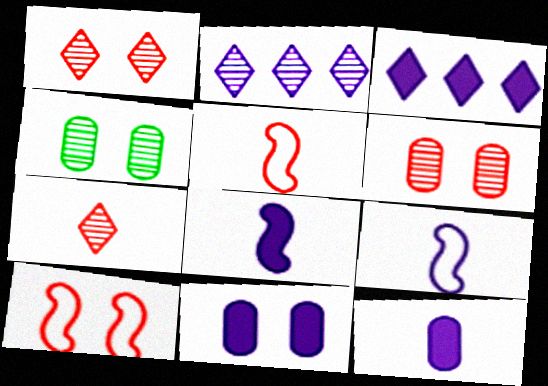[[2, 9, 11], 
[3, 4, 5], 
[3, 8, 11]]